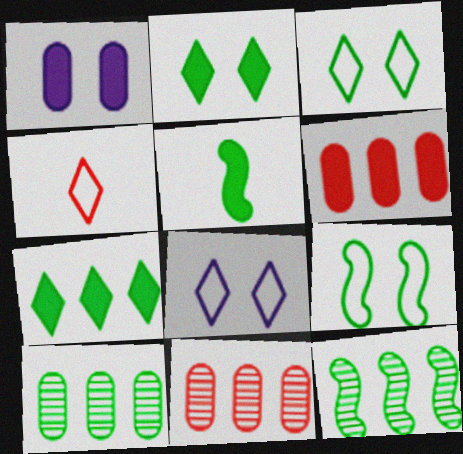[[1, 4, 12], 
[3, 5, 10], 
[5, 8, 11], 
[5, 9, 12]]